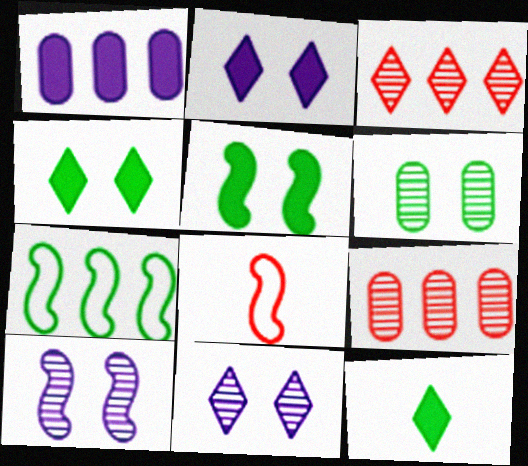[[1, 3, 7], 
[6, 7, 12]]